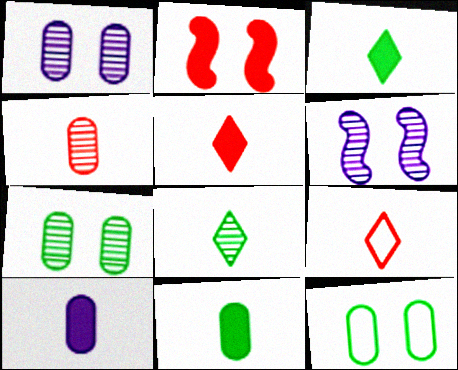[]